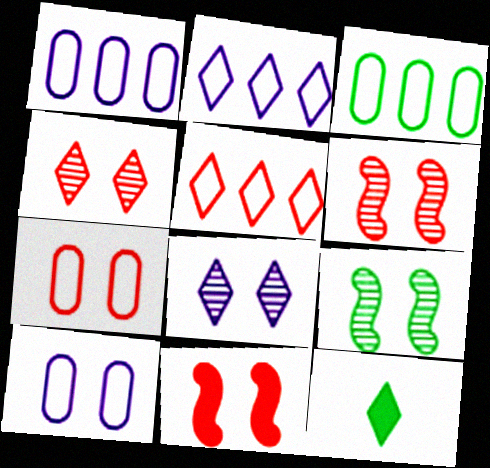[[1, 6, 12], 
[2, 4, 12], 
[3, 9, 12], 
[4, 7, 11], 
[5, 8, 12]]